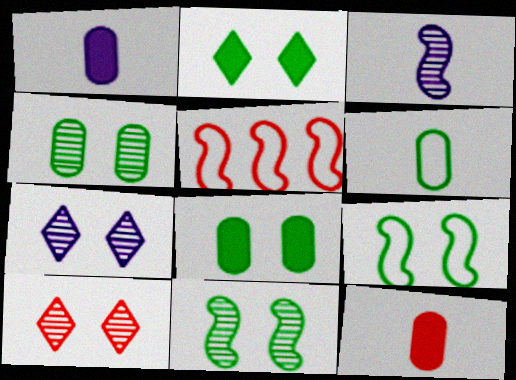[[2, 4, 9], 
[5, 10, 12]]